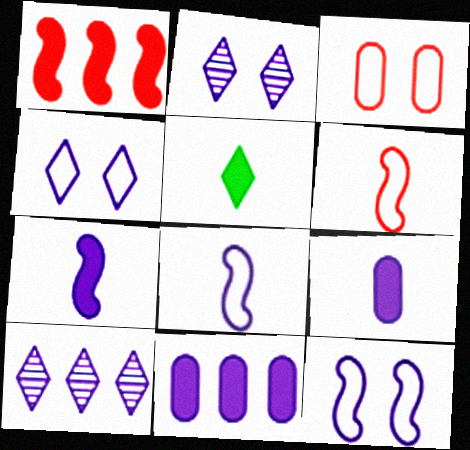[[2, 8, 11], 
[9, 10, 12]]